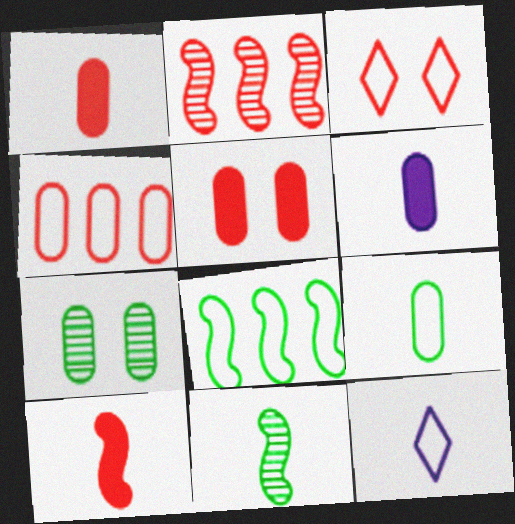[[1, 2, 3], 
[1, 11, 12], 
[4, 6, 7]]